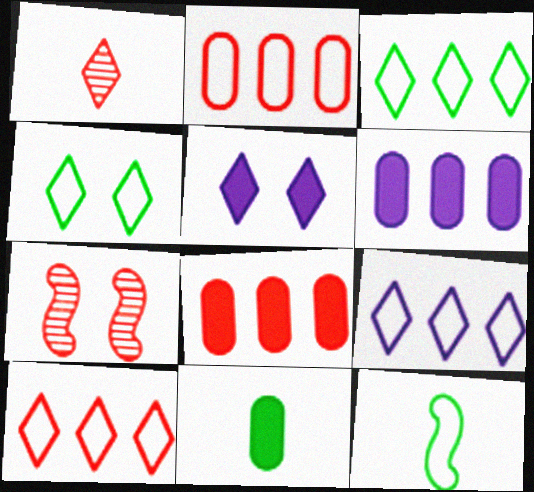[[1, 3, 5], 
[3, 9, 10], 
[7, 9, 11]]